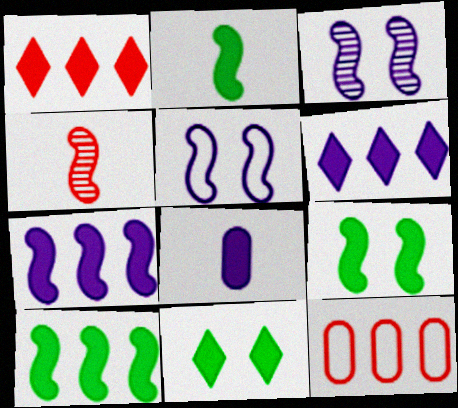[[1, 8, 9], 
[2, 9, 10], 
[4, 5, 10]]